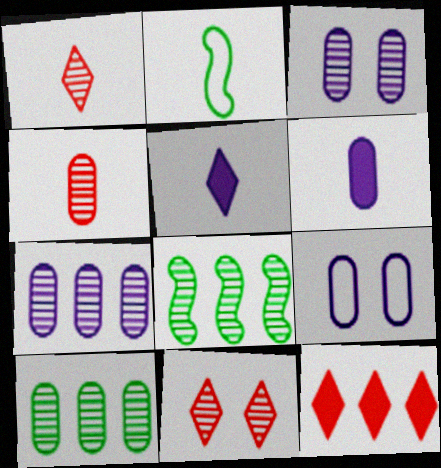[[1, 2, 6], 
[1, 3, 8], 
[2, 3, 12], 
[2, 4, 5], 
[3, 4, 10], 
[6, 7, 9]]